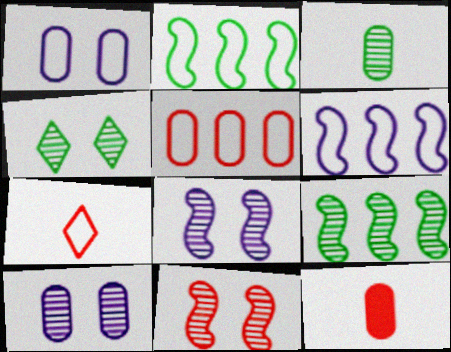[[1, 2, 7], 
[3, 4, 9], 
[4, 6, 12], 
[4, 10, 11]]